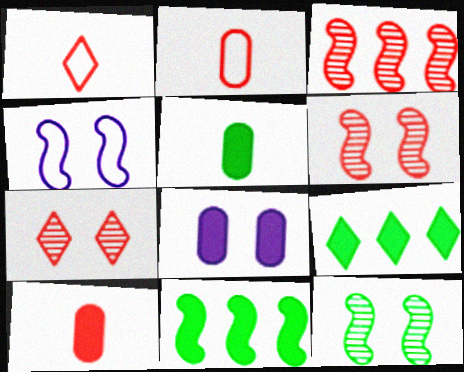[]